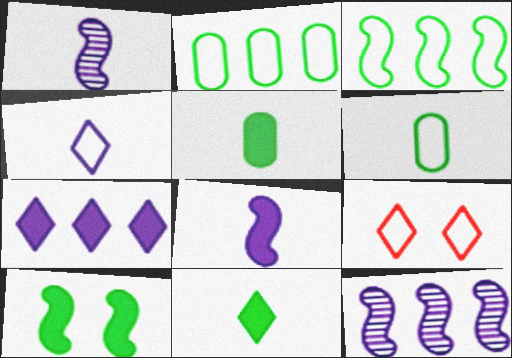[[5, 9, 12]]